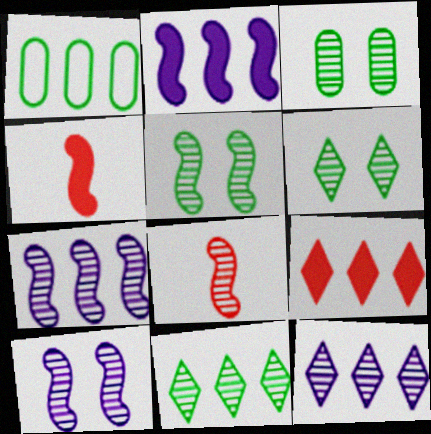[[1, 7, 9], 
[3, 5, 6], 
[3, 8, 12], 
[5, 7, 8]]